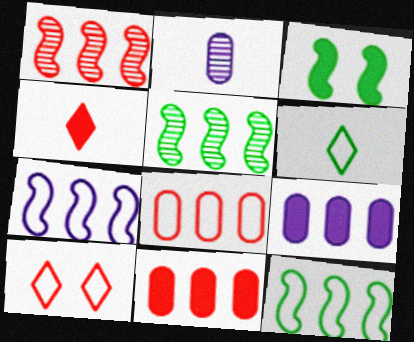[[3, 4, 9]]